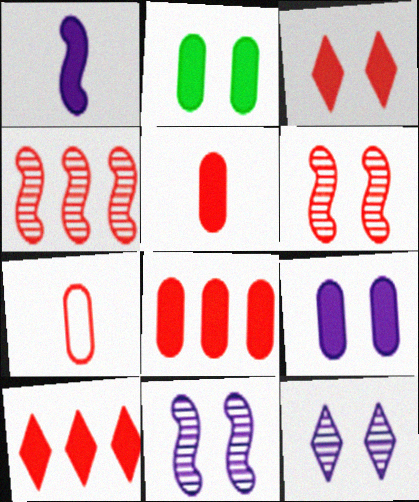[[1, 2, 10], 
[3, 4, 7], 
[6, 7, 10]]